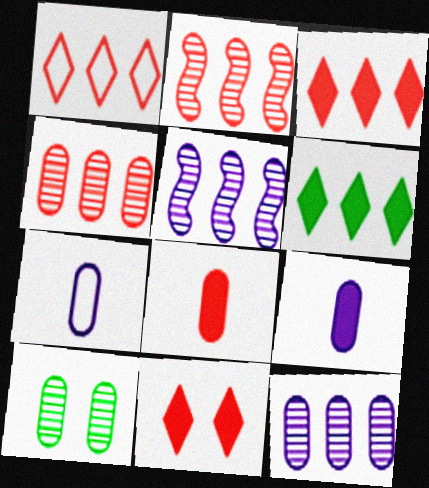[]